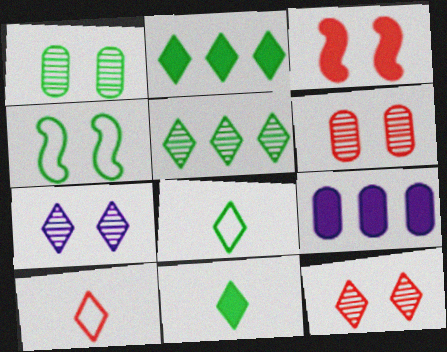[[2, 7, 10], 
[3, 9, 11]]